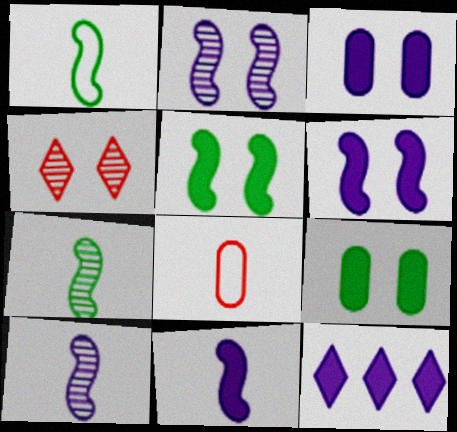[[3, 11, 12]]